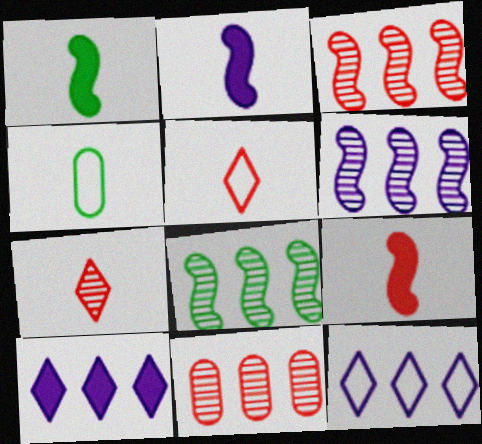[[1, 2, 9], 
[2, 4, 7], 
[3, 6, 8]]